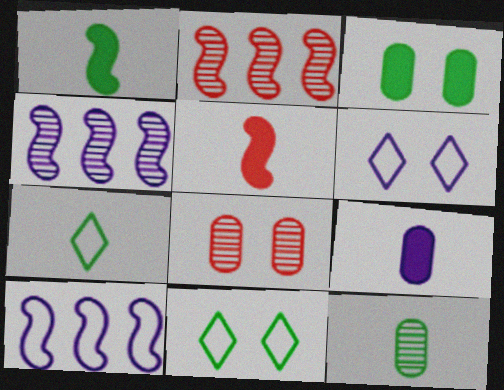[[1, 7, 12], 
[2, 9, 11], 
[4, 6, 9]]